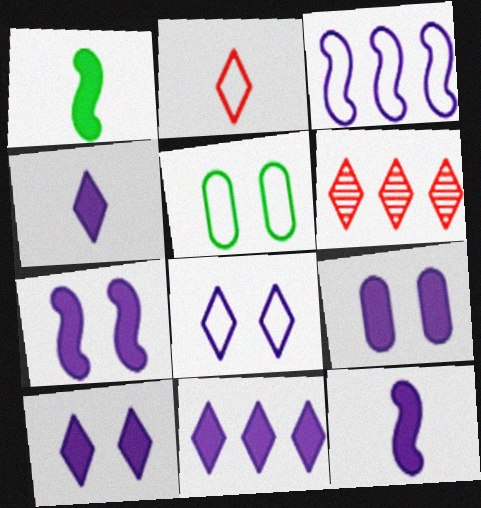[[2, 3, 5], 
[4, 10, 11], 
[5, 6, 12], 
[7, 9, 10], 
[9, 11, 12]]